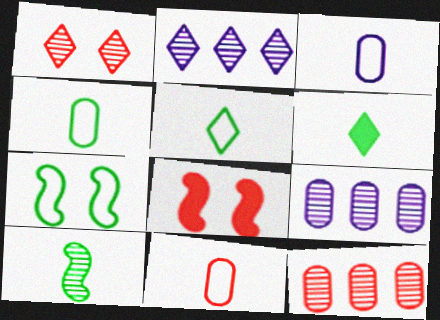[[1, 9, 10], 
[2, 4, 8], 
[3, 4, 11], 
[4, 6, 10], 
[5, 8, 9]]